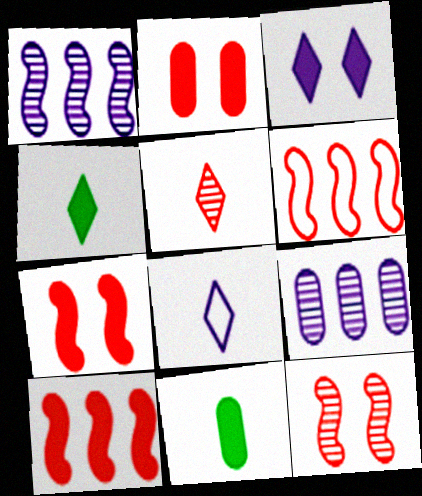[[2, 5, 6], 
[3, 10, 11], 
[4, 5, 8]]